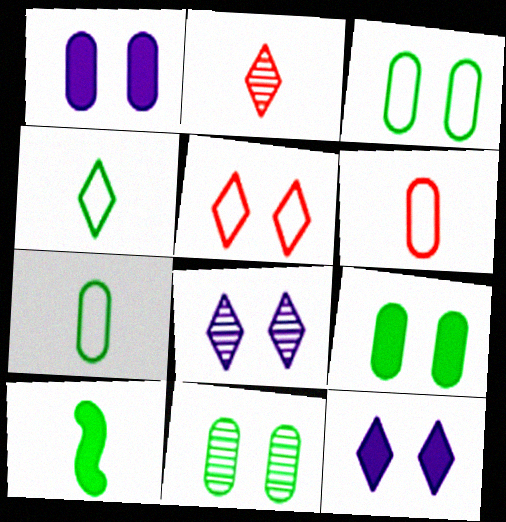[[3, 9, 11]]